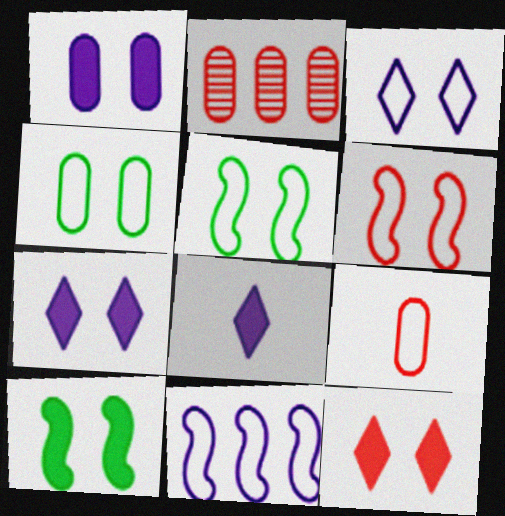[[1, 10, 12], 
[2, 5, 8], 
[3, 4, 6]]